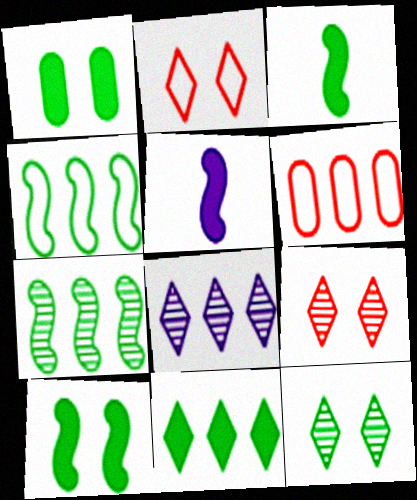[[1, 3, 11], 
[5, 6, 12]]